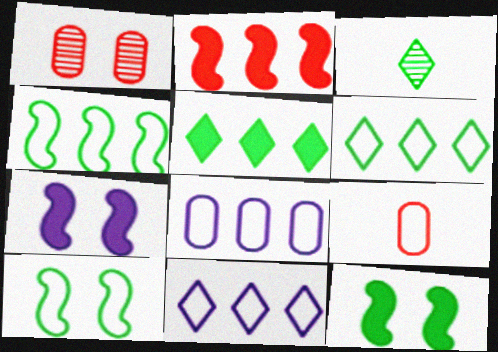[[9, 10, 11]]